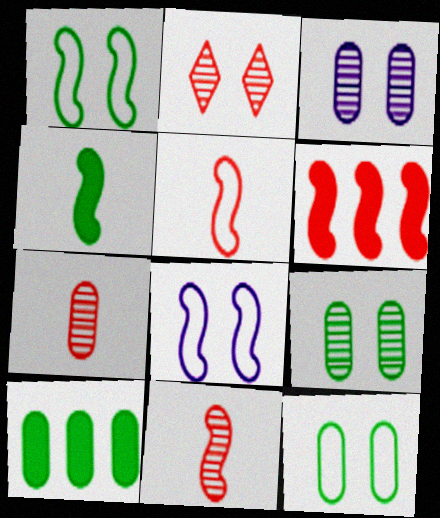[]